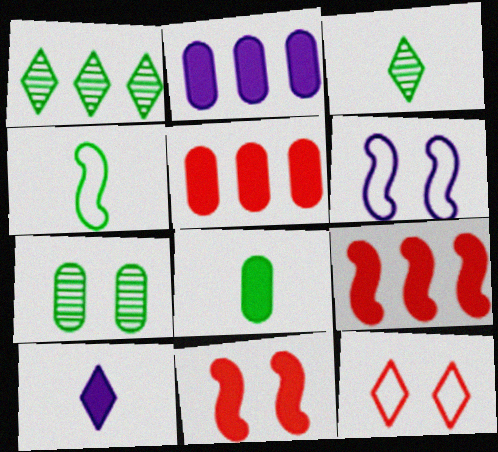[[1, 10, 12], 
[3, 4, 8], 
[3, 5, 6]]